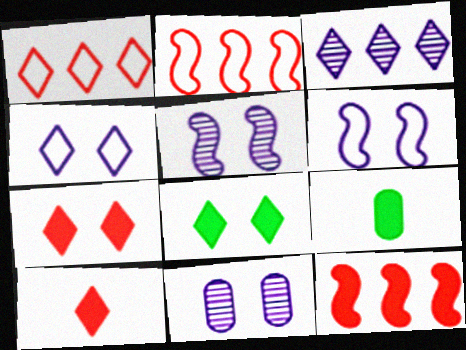[[1, 5, 9]]